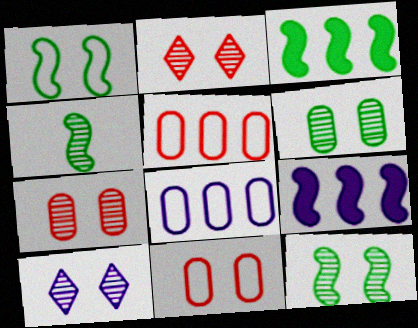[[1, 3, 4], 
[7, 10, 12]]